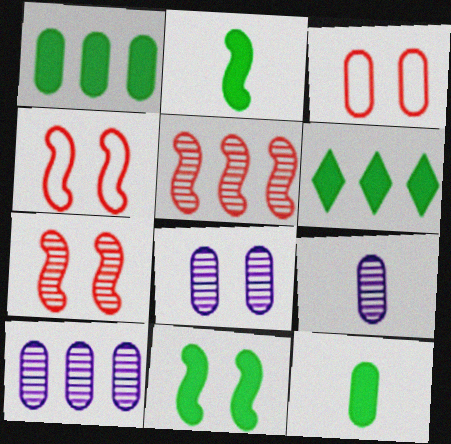[[1, 3, 9], 
[3, 10, 12], 
[4, 6, 9], 
[6, 11, 12], 
[8, 9, 10]]